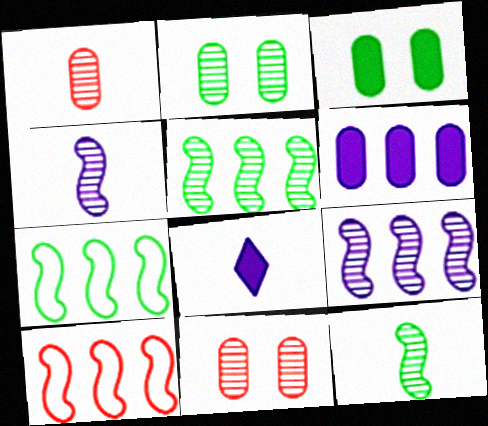[[2, 8, 10], 
[7, 8, 11]]